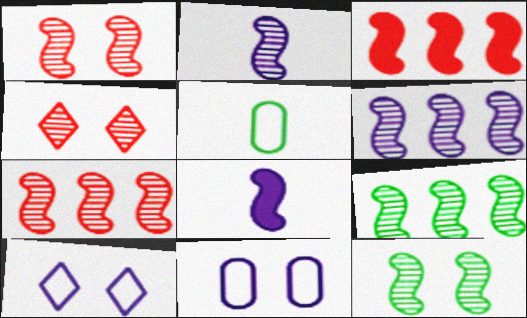[[1, 2, 9], 
[2, 7, 12], 
[6, 7, 9]]